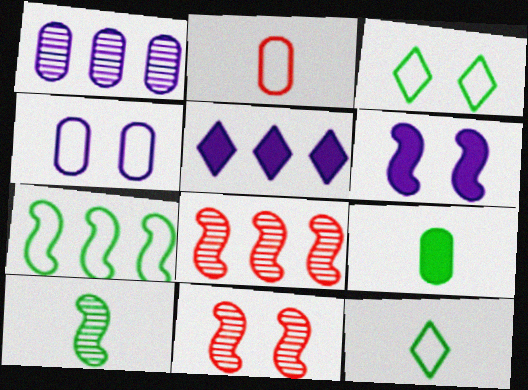[[9, 10, 12]]